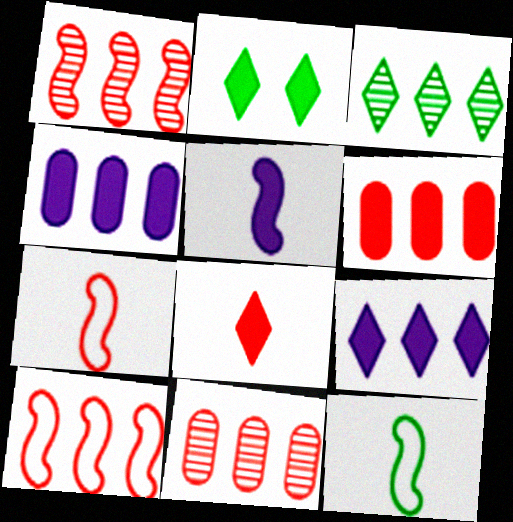[[2, 5, 6], 
[2, 8, 9], 
[3, 4, 10]]